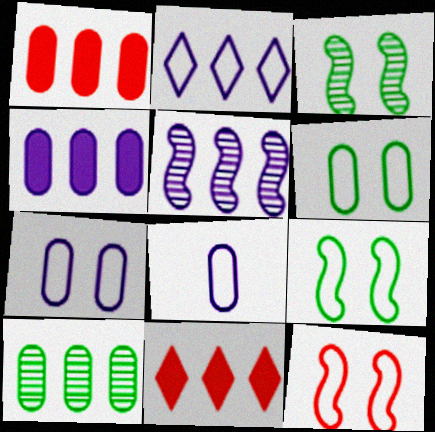[[2, 4, 5], 
[3, 8, 11]]